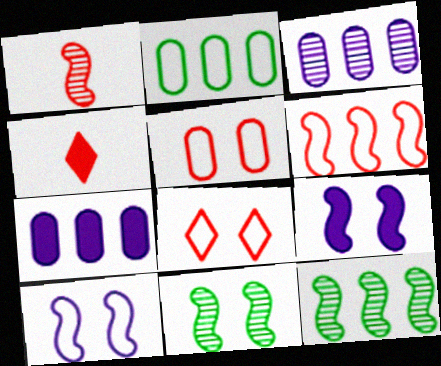[]